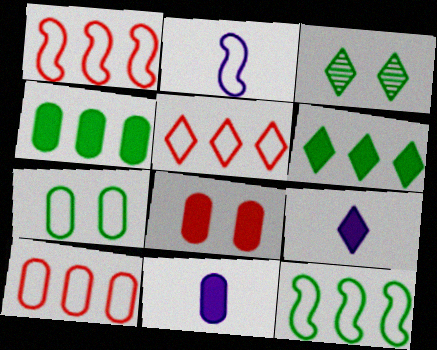[[1, 3, 11], 
[1, 5, 10], 
[2, 5, 7], 
[3, 5, 9], 
[4, 8, 11]]